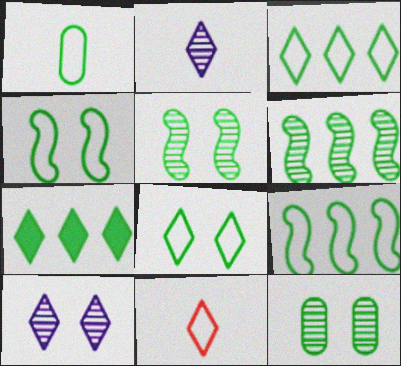[[1, 3, 4], 
[1, 5, 7], 
[1, 8, 9], 
[7, 10, 11]]